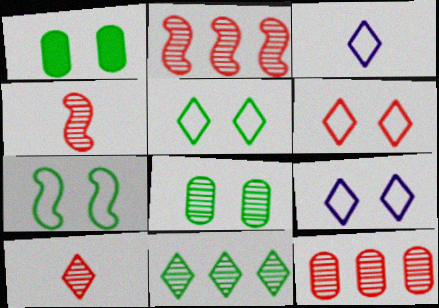[[1, 2, 3], 
[5, 6, 9]]